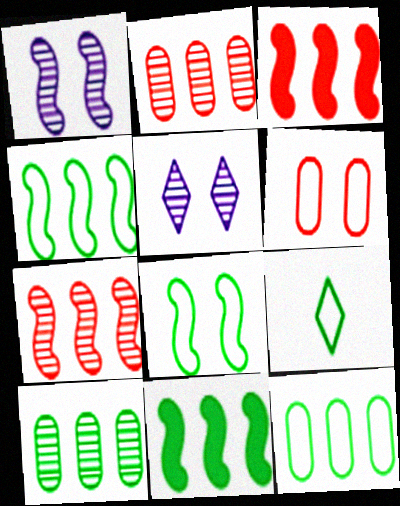[[8, 9, 12]]